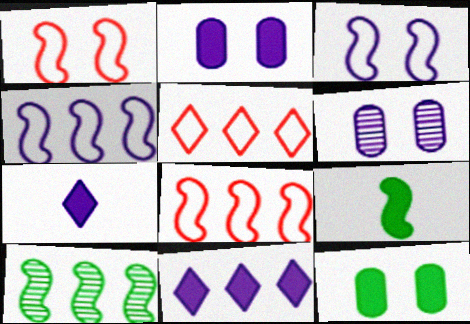[[4, 6, 7], 
[5, 6, 9]]